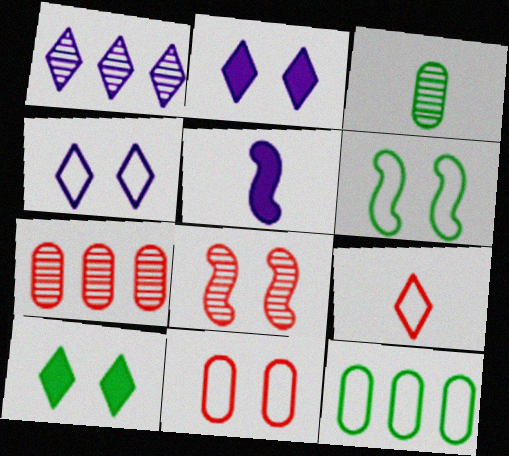[[1, 3, 8], 
[1, 9, 10], 
[3, 5, 9], 
[4, 6, 11]]